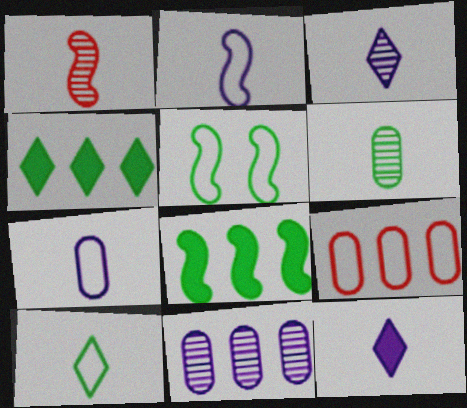[[1, 3, 6], 
[4, 5, 6]]